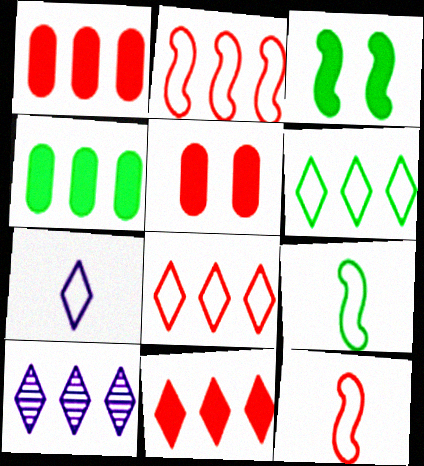[[2, 4, 10], 
[5, 9, 10], 
[6, 10, 11]]